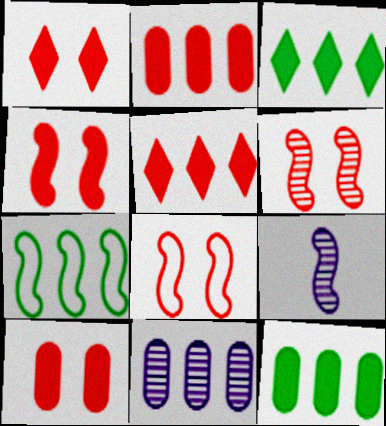[[1, 4, 10], 
[4, 6, 8], 
[4, 7, 9], 
[5, 7, 11]]